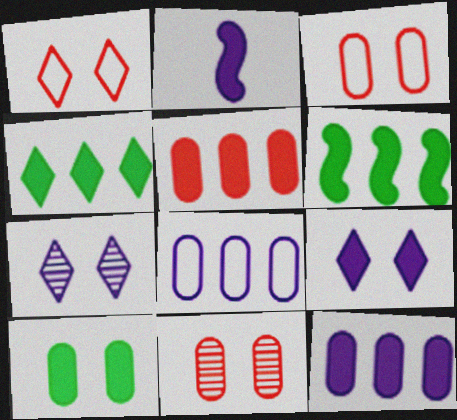[[2, 7, 8], 
[2, 9, 12]]